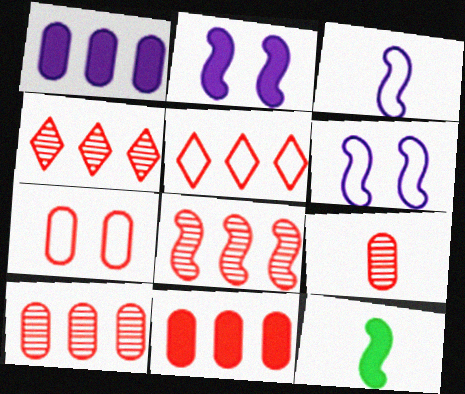[[4, 8, 10], 
[5, 8, 11], 
[6, 8, 12], 
[7, 9, 11]]